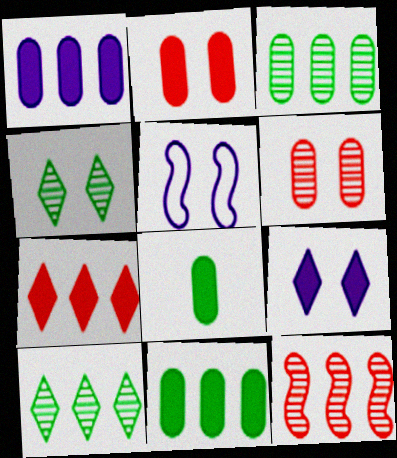[[1, 2, 8], 
[2, 4, 5]]